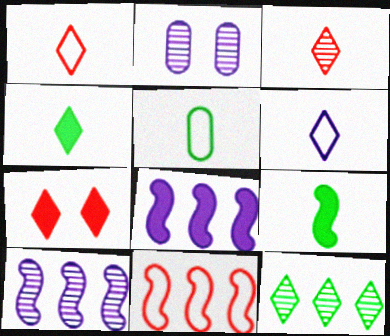[[2, 4, 11], 
[2, 6, 8], 
[3, 4, 6], 
[5, 7, 10], 
[6, 7, 12]]